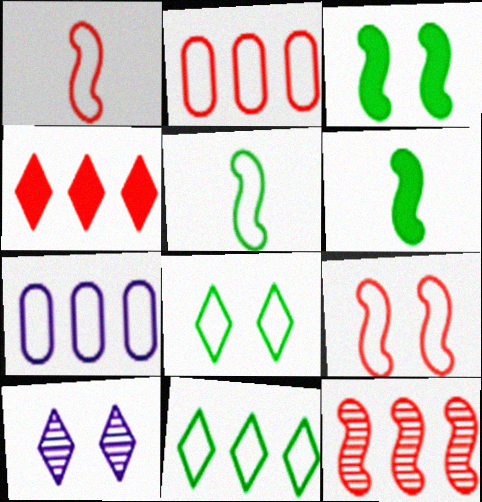[[1, 7, 8], 
[2, 4, 12], 
[2, 6, 10]]